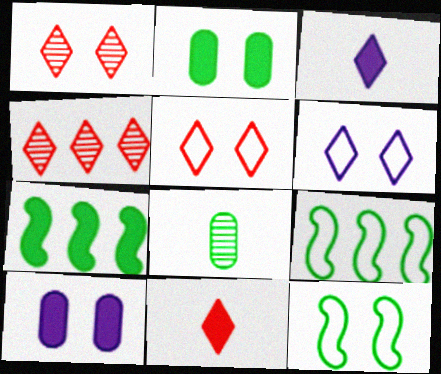[[1, 10, 12], 
[4, 5, 11], 
[7, 10, 11]]